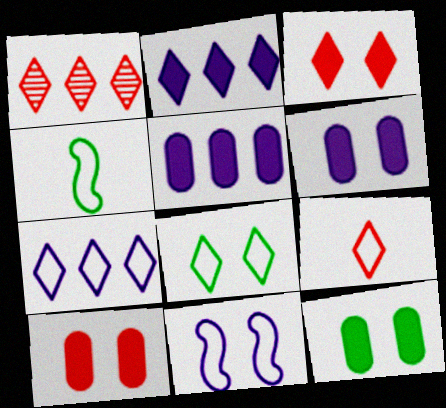[[1, 3, 9], 
[1, 4, 6], 
[6, 10, 12], 
[7, 8, 9]]